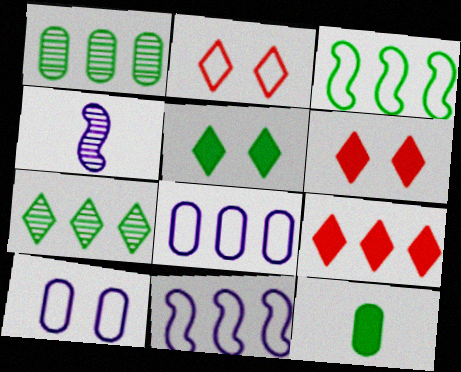[[1, 9, 11]]